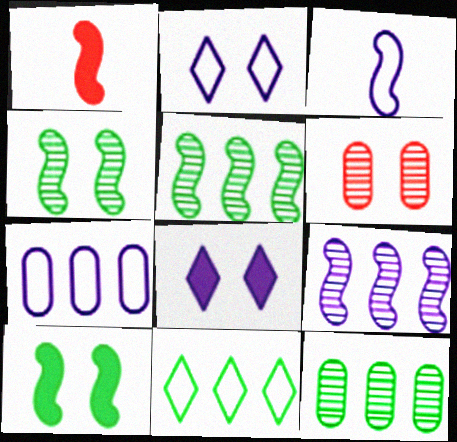[[1, 2, 12], 
[2, 3, 7], 
[2, 6, 10]]